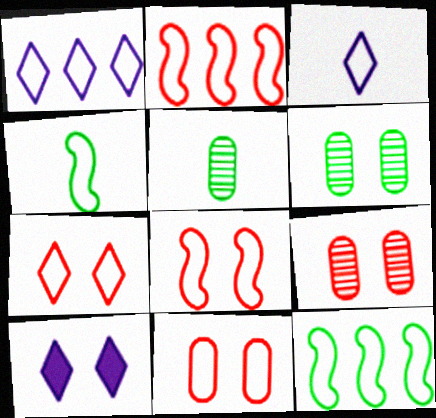[[1, 4, 11], 
[2, 5, 10], 
[3, 11, 12], 
[6, 8, 10], 
[7, 8, 11]]